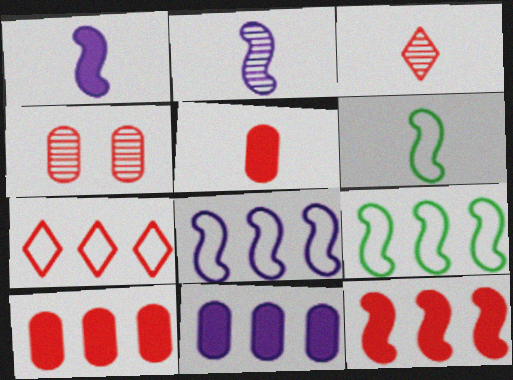[]